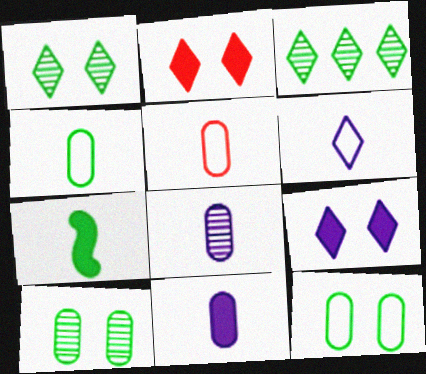[[2, 3, 6], 
[3, 7, 12]]